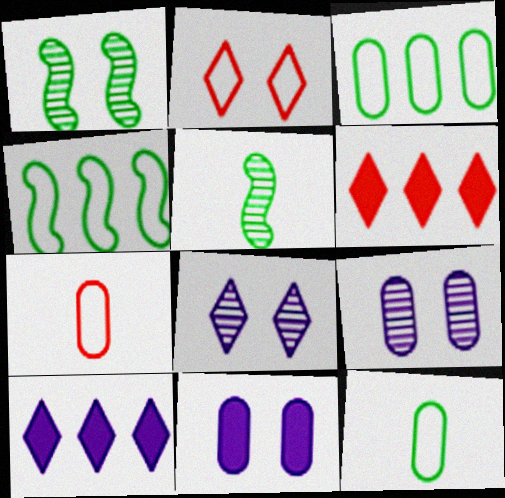[[1, 2, 11], 
[1, 7, 10]]